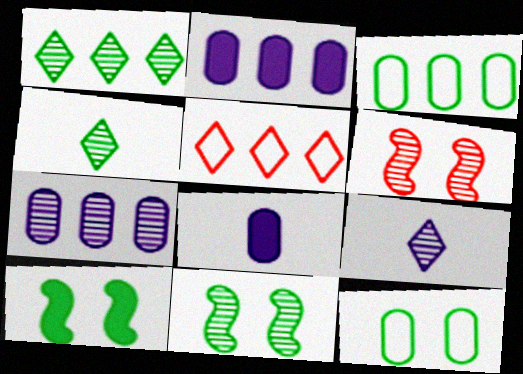[[3, 4, 10], 
[4, 6, 7], 
[5, 8, 11]]